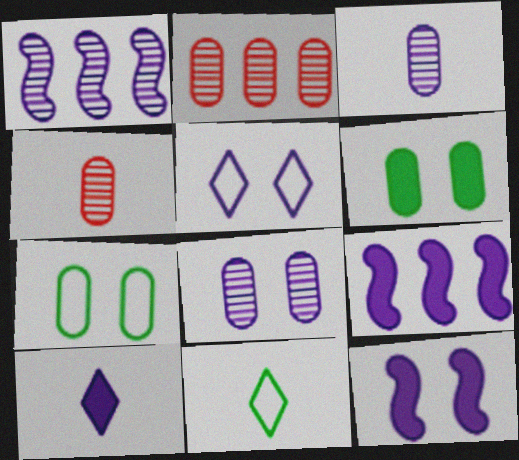[[2, 11, 12], 
[3, 5, 9], 
[5, 8, 12]]